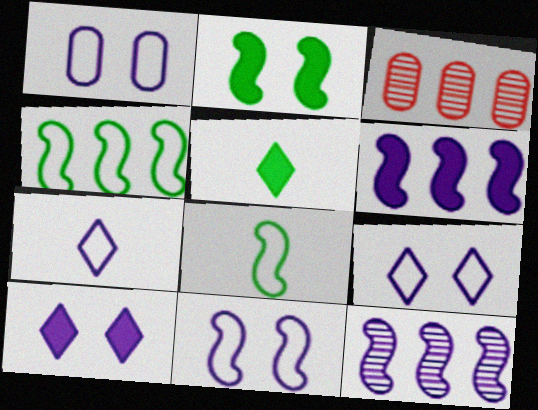[[1, 9, 11], 
[2, 3, 7], 
[3, 5, 11], 
[3, 8, 10]]